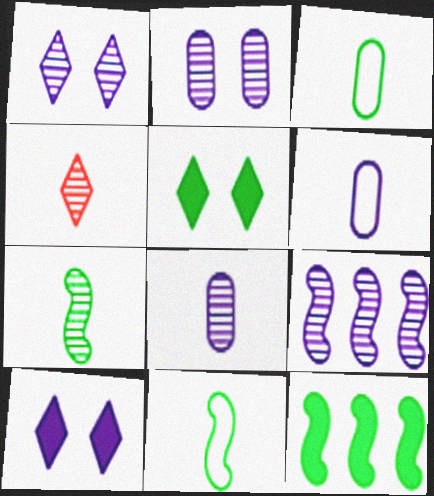[[1, 8, 9], 
[4, 7, 8], 
[6, 9, 10]]